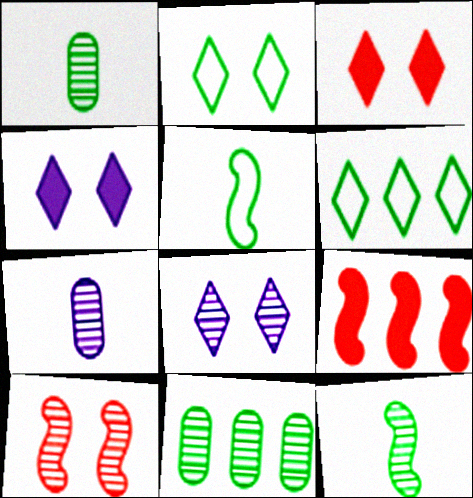[[2, 3, 8], 
[2, 7, 9]]